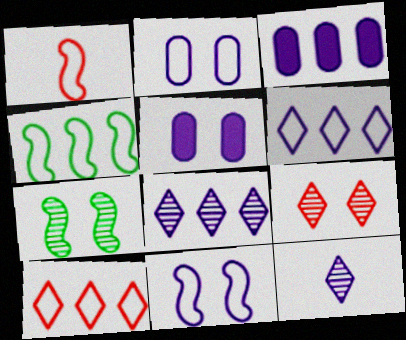[[1, 4, 11], 
[3, 11, 12]]